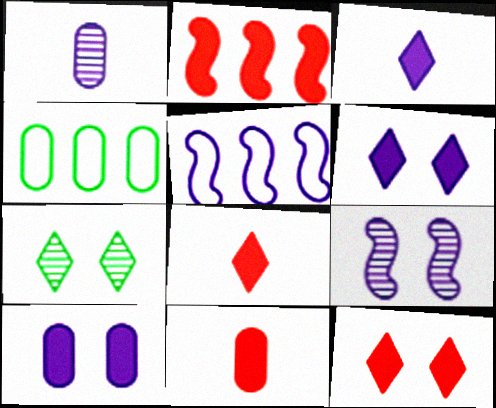[[1, 5, 6], 
[2, 11, 12], 
[4, 8, 9], 
[5, 7, 11]]